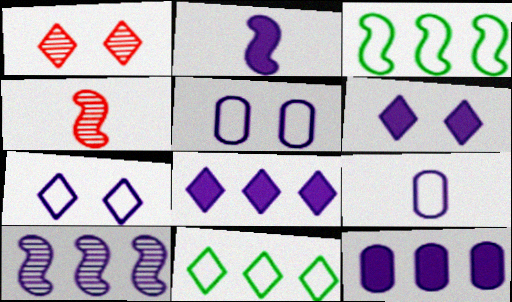[[2, 6, 12], 
[6, 9, 10]]